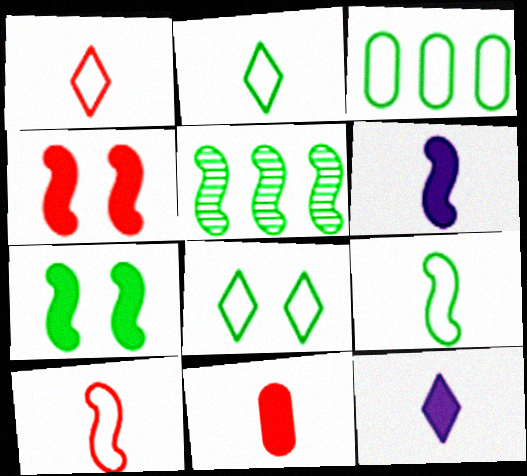[[3, 8, 9], 
[5, 7, 9]]